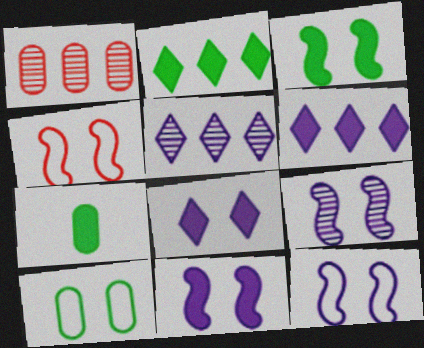[[2, 3, 7], 
[3, 4, 9], 
[4, 5, 7], 
[9, 11, 12]]